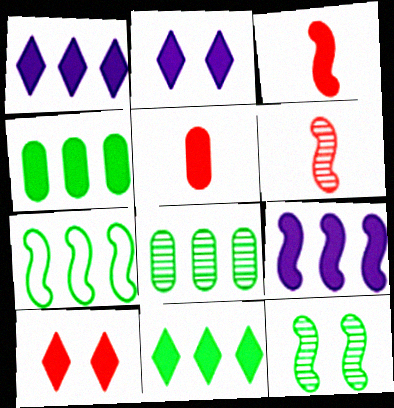[[2, 3, 4], 
[7, 8, 11]]